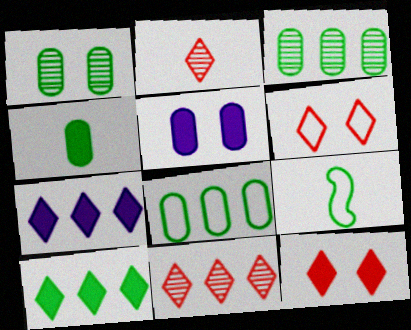[[1, 4, 8], 
[1, 9, 10], 
[5, 9, 11]]